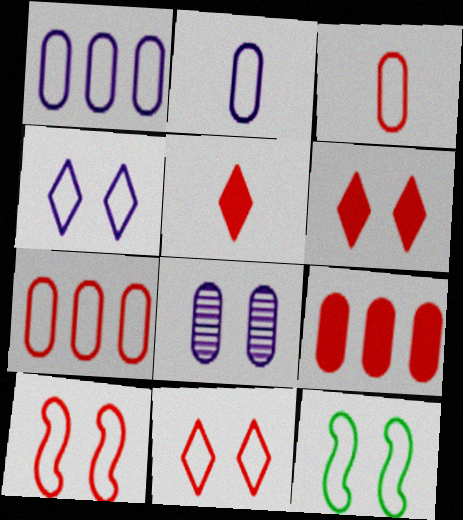[[6, 8, 12]]